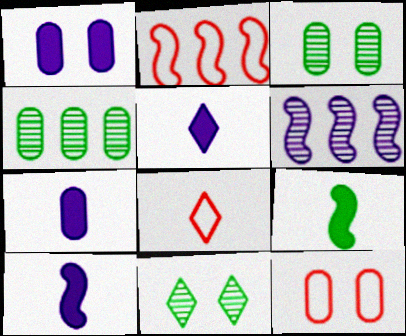[[1, 3, 12], 
[2, 3, 5], 
[2, 7, 11], 
[2, 8, 12], 
[4, 7, 12], 
[5, 7, 10]]